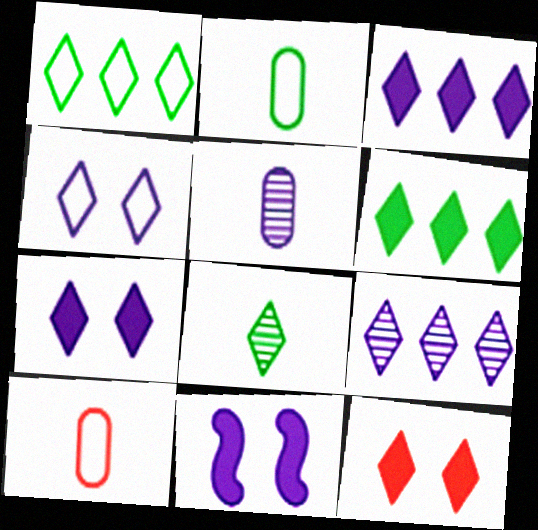[]